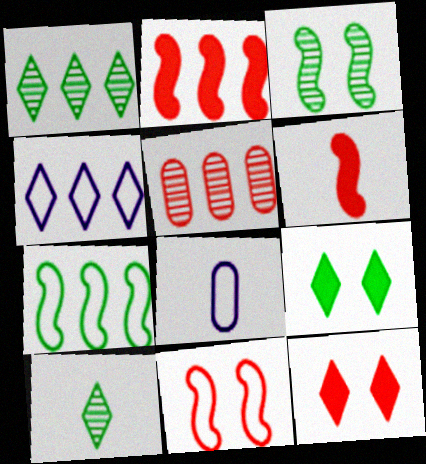[[4, 10, 12], 
[6, 8, 10]]